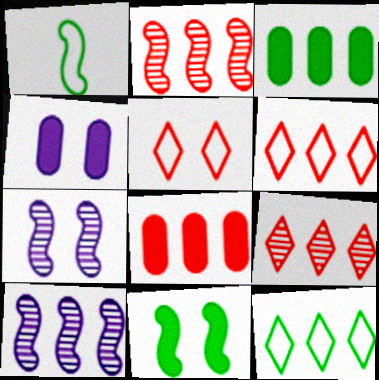[[1, 4, 9], 
[2, 6, 8], 
[3, 6, 10], 
[8, 10, 12]]